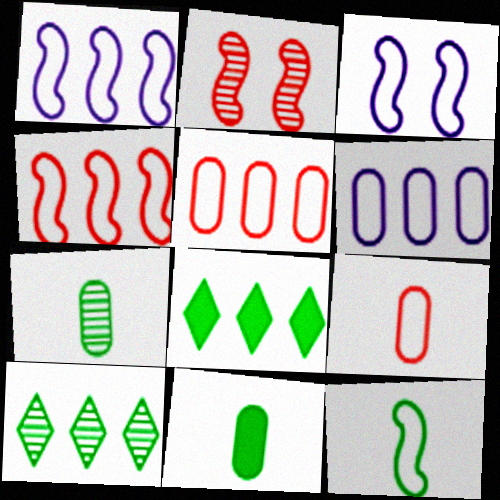[[3, 4, 12]]